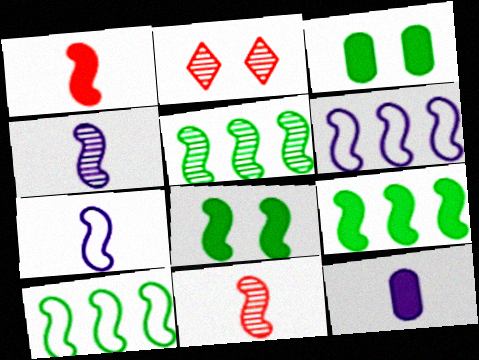[[2, 10, 12], 
[5, 9, 10], 
[6, 8, 11]]